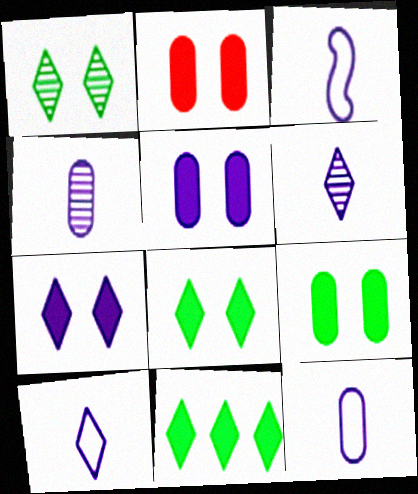[[2, 5, 9], 
[3, 10, 12]]